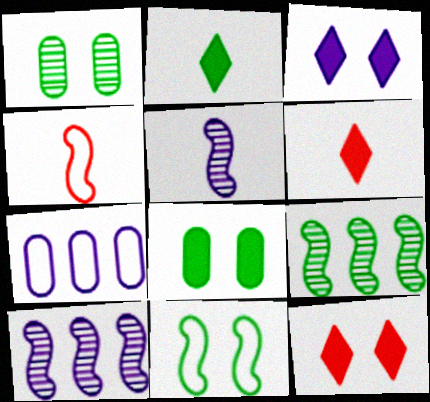[[3, 5, 7]]